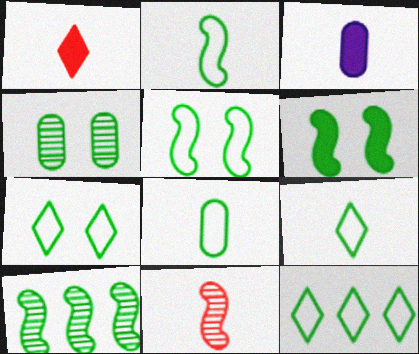[[2, 6, 10], 
[2, 8, 9], 
[3, 9, 11], 
[4, 6, 7], 
[5, 8, 12], 
[7, 9, 12]]